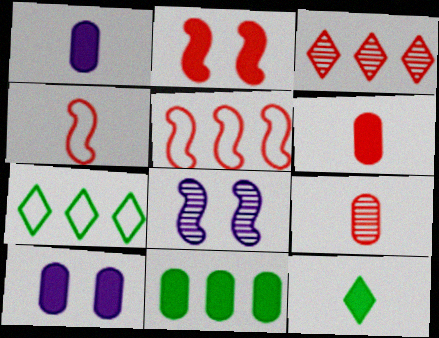[[6, 7, 8], 
[6, 10, 11]]